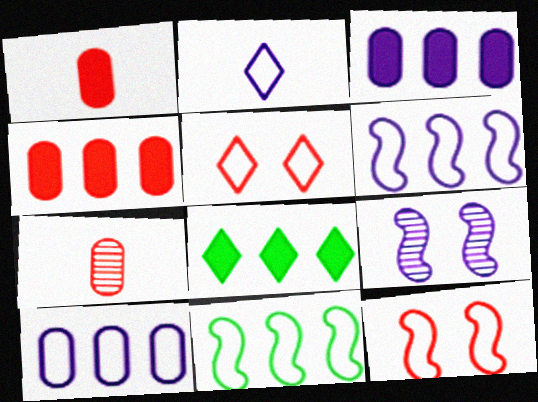[[2, 3, 9]]